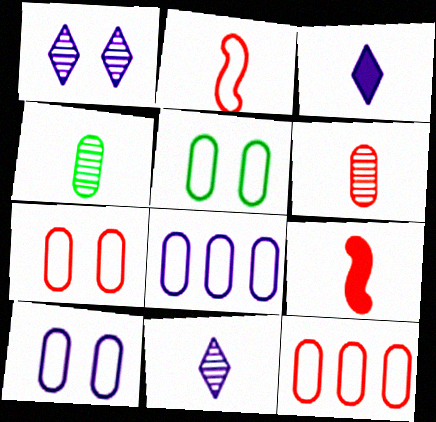[[2, 3, 4], 
[5, 7, 10]]